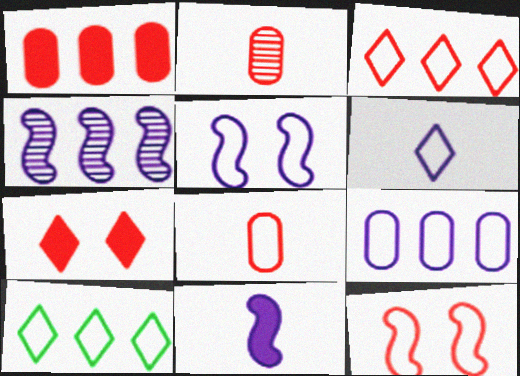[[1, 4, 10], 
[3, 8, 12], 
[4, 5, 11], 
[5, 6, 9], 
[5, 8, 10]]